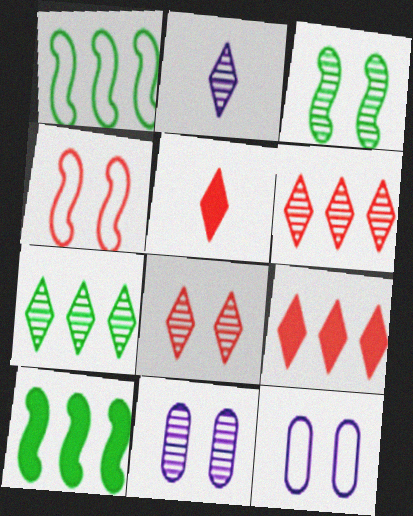[[1, 5, 11], 
[2, 7, 8], 
[3, 8, 11]]